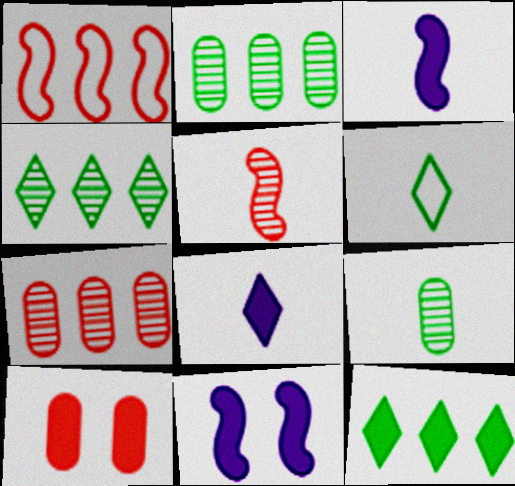[[3, 10, 12], 
[6, 7, 11]]